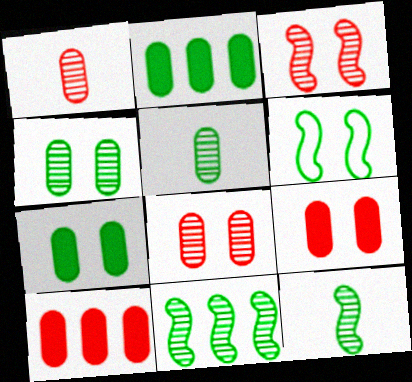[]